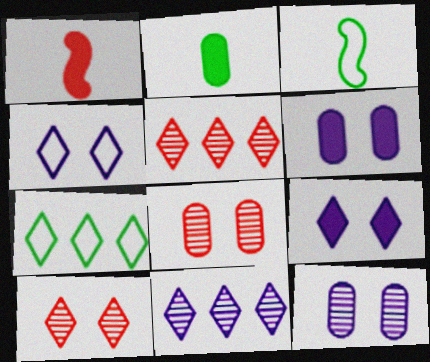[[1, 7, 12], 
[3, 5, 6]]